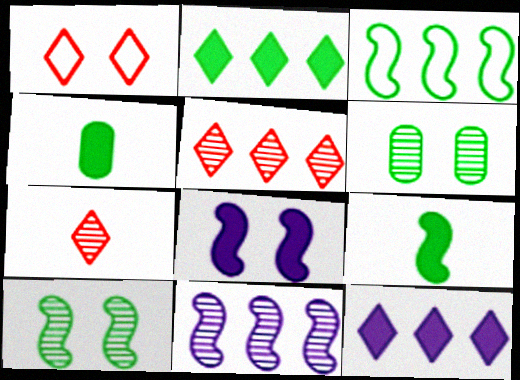[[1, 4, 11], 
[1, 6, 8], 
[3, 9, 10], 
[6, 7, 11]]